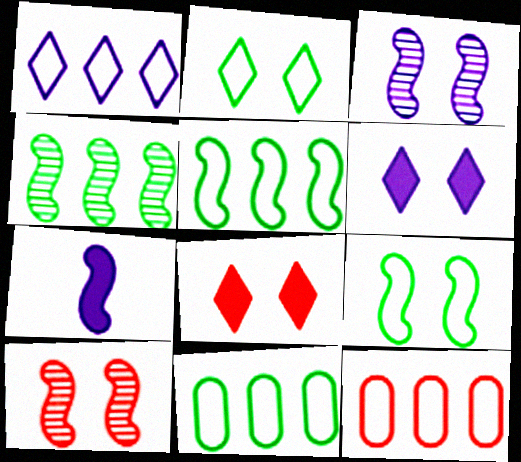[[1, 5, 12], 
[5, 7, 10]]